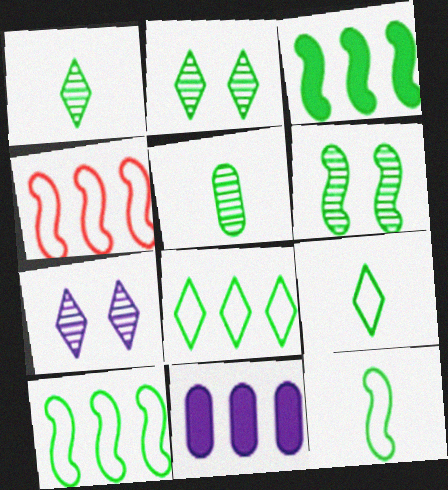[[3, 6, 12]]